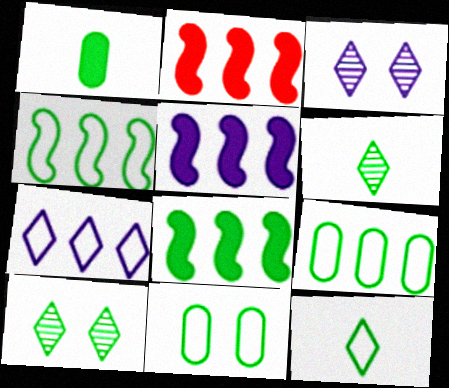[[1, 4, 10], 
[2, 5, 8], 
[4, 11, 12], 
[6, 8, 11]]